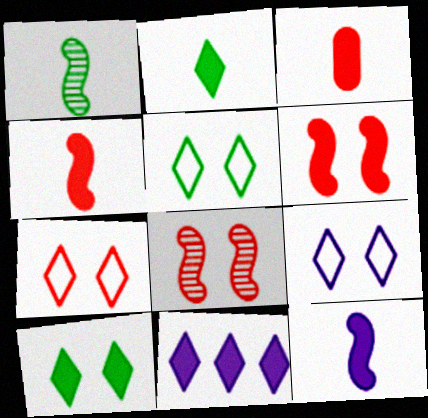[[2, 3, 12], 
[5, 7, 9]]